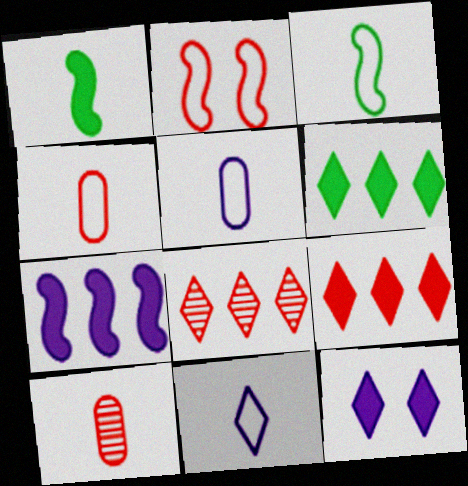[[1, 10, 11], 
[2, 9, 10], 
[3, 4, 11]]